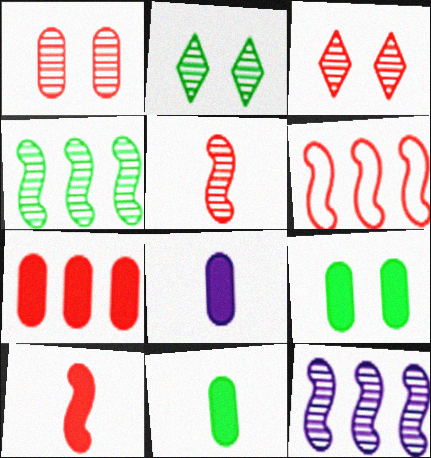[[2, 6, 8], 
[7, 8, 9]]